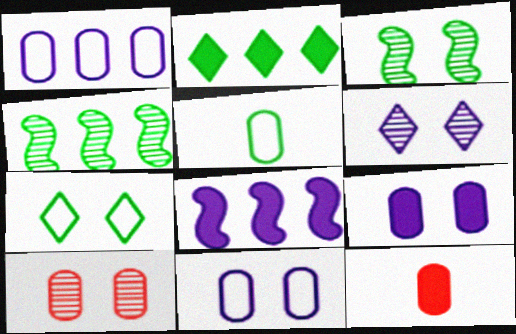[[2, 3, 5], 
[3, 6, 10]]